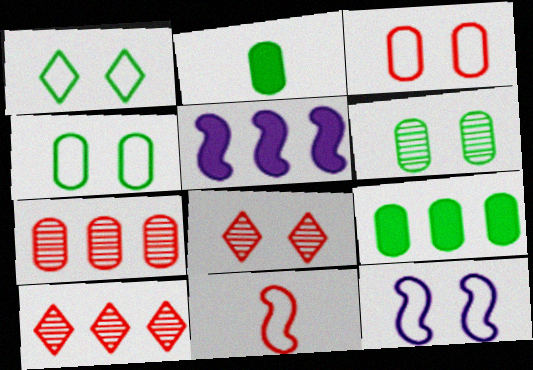[[1, 3, 12], 
[2, 10, 12]]